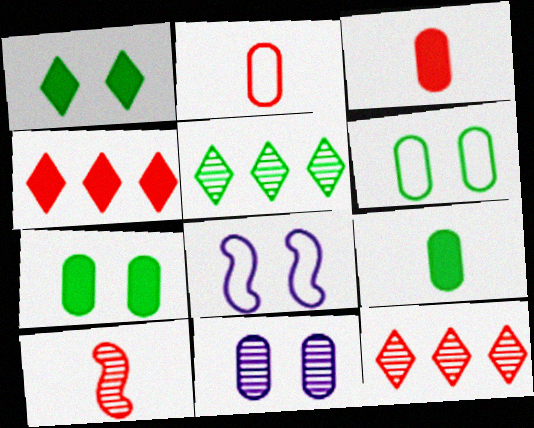[[3, 5, 8], 
[5, 10, 11], 
[8, 9, 12]]